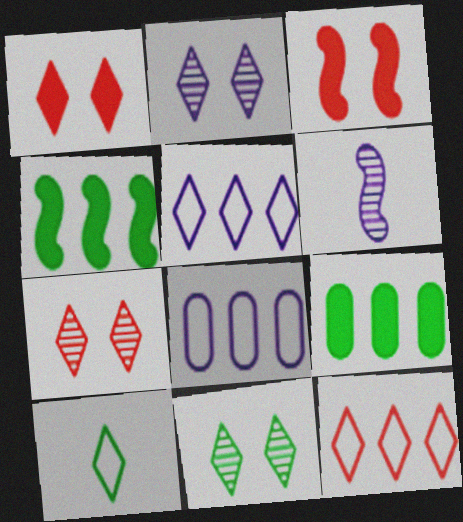[[2, 7, 11]]